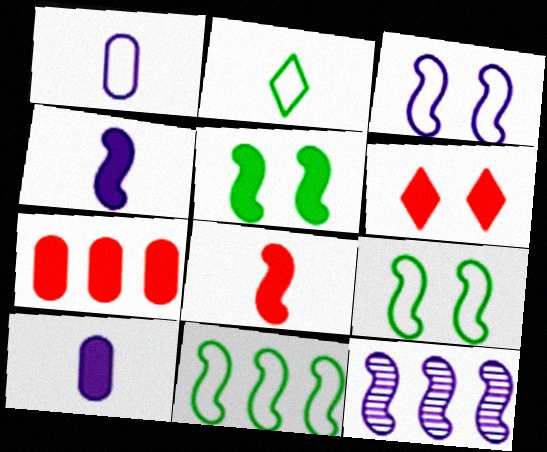[[3, 4, 12], 
[6, 7, 8], 
[8, 9, 12]]